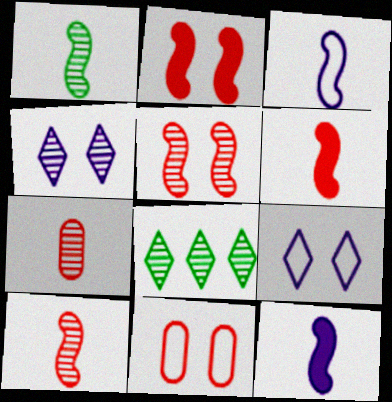[[1, 3, 6], 
[8, 11, 12]]